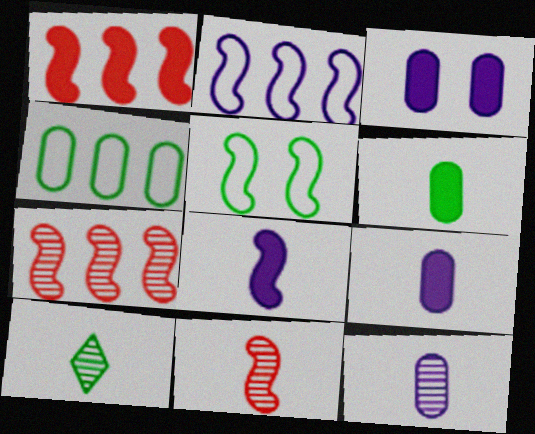[[5, 7, 8], 
[10, 11, 12]]